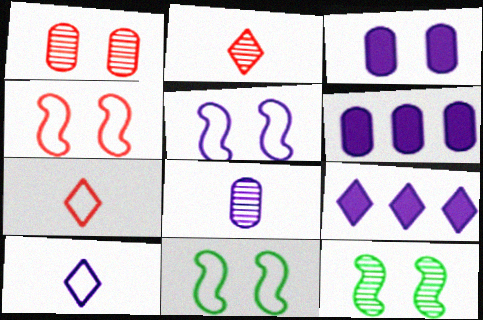[[2, 6, 11], 
[4, 5, 11], 
[5, 8, 9], 
[6, 7, 12]]